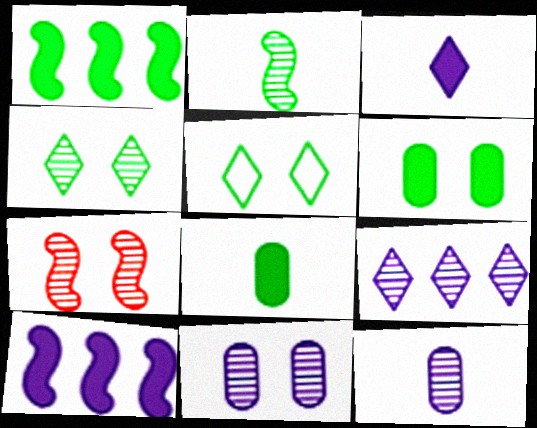[[4, 7, 11]]